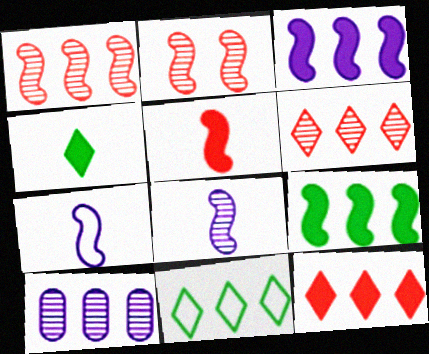[[2, 7, 9]]